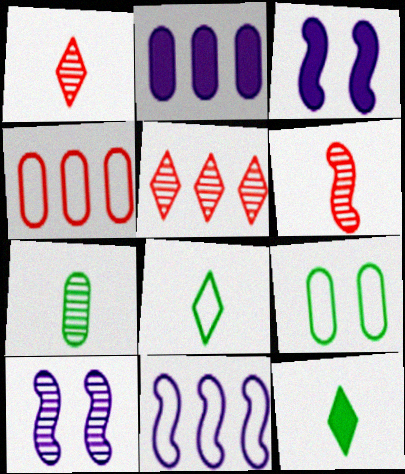[[4, 10, 12], 
[5, 7, 10]]